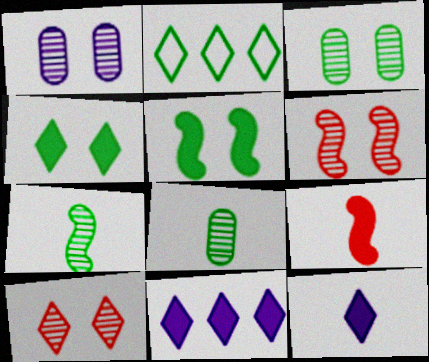[[1, 2, 9], 
[2, 5, 8], 
[2, 10, 12]]